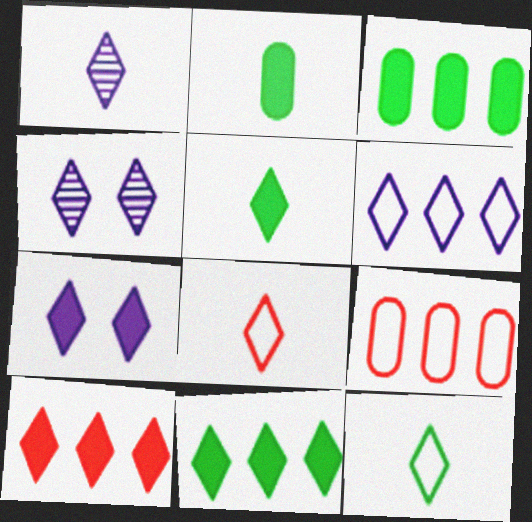[[1, 5, 8], 
[1, 6, 7], 
[4, 8, 11], 
[4, 10, 12], 
[5, 7, 10]]